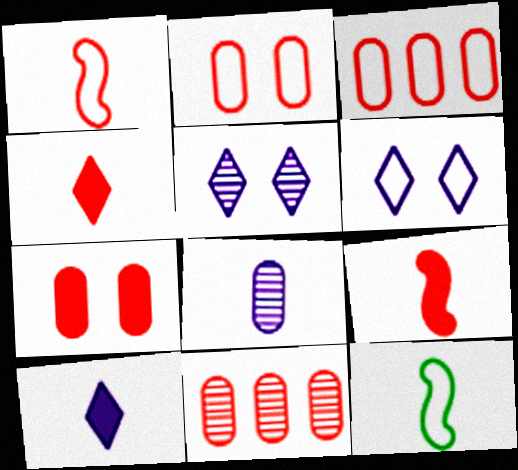[[3, 6, 12], 
[4, 8, 12]]